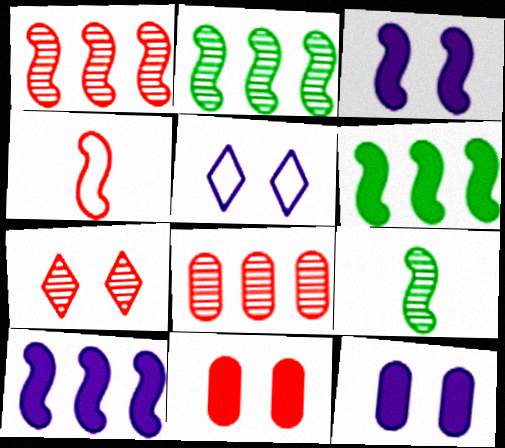[[2, 3, 4]]